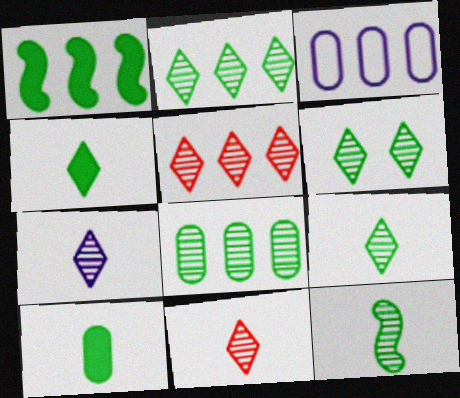[[1, 3, 5], 
[2, 6, 9], 
[5, 6, 7], 
[6, 8, 12], 
[7, 9, 11]]